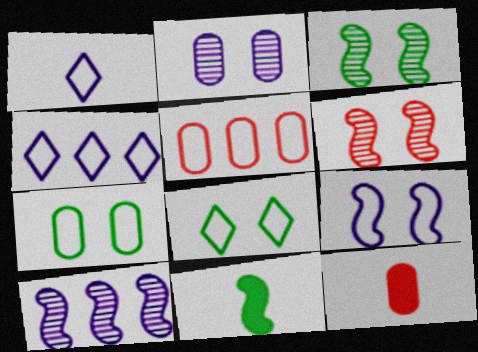[[3, 4, 12], 
[8, 10, 12]]